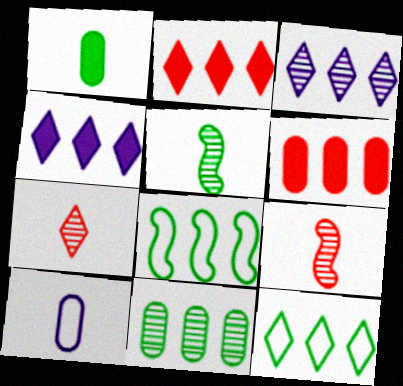[[2, 3, 12], 
[3, 6, 8]]